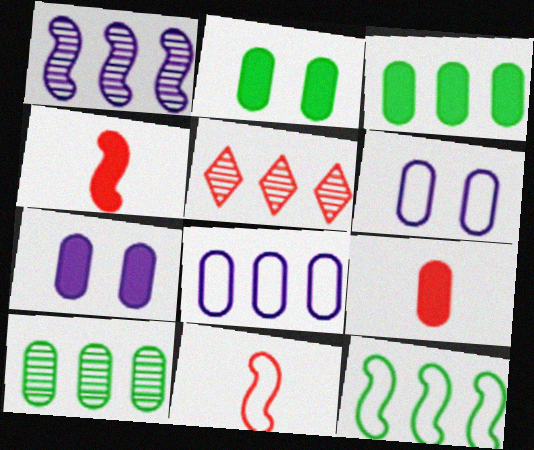[[1, 5, 10], 
[3, 7, 9], 
[6, 9, 10]]